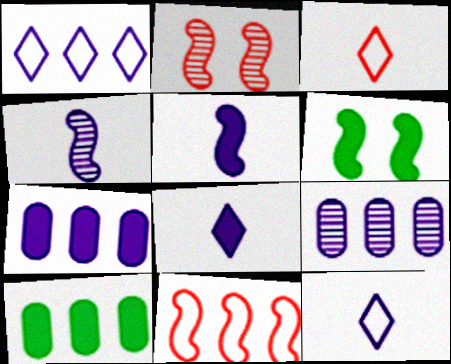[[2, 10, 12], 
[3, 6, 9], 
[4, 6, 11]]